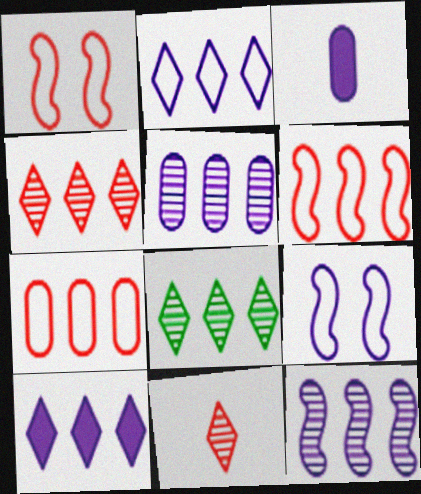[[1, 3, 8]]